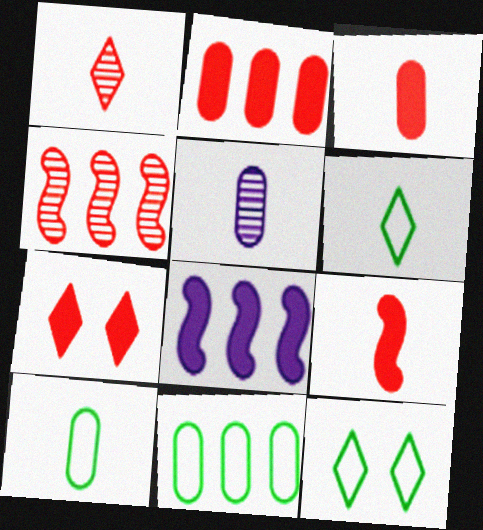[[2, 7, 9], 
[3, 5, 10], 
[5, 6, 9]]